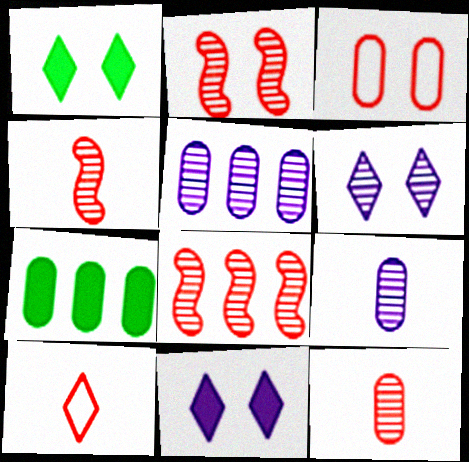[[2, 4, 8], 
[3, 7, 9]]